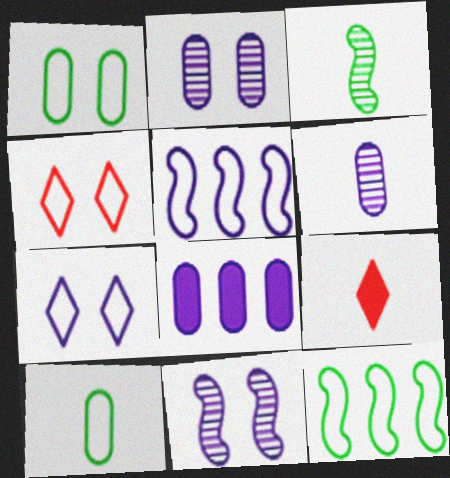[[2, 9, 12], 
[3, 4, 8], 
[4, 5, 10]]